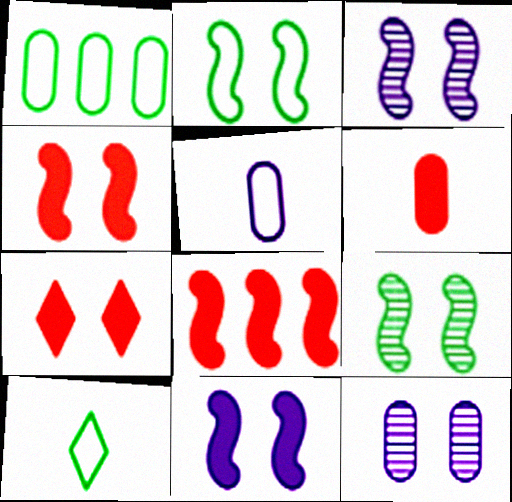[[1, 2, 10], 
[1, 6, 12], 
[2, 3, 4], 
[2, 7, 12], 
[6, 7, 8], 
[8, 10, 12]]